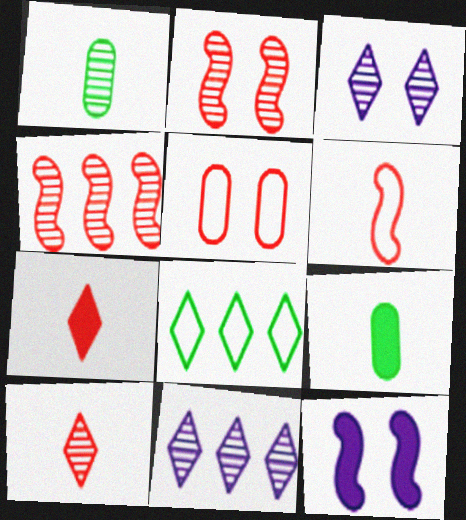[[1, 2, 11], 
[1, 3, 4], 
[3, 7, 8], 
[4, 5, 7]]